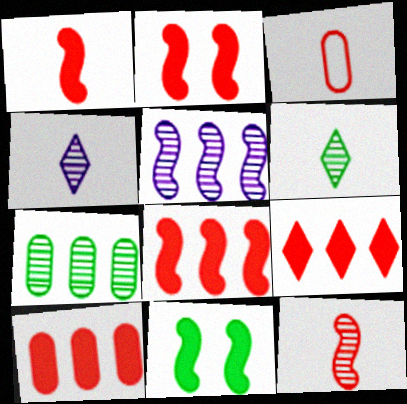[[1, 2, 8], 
[8, 9, 10]]